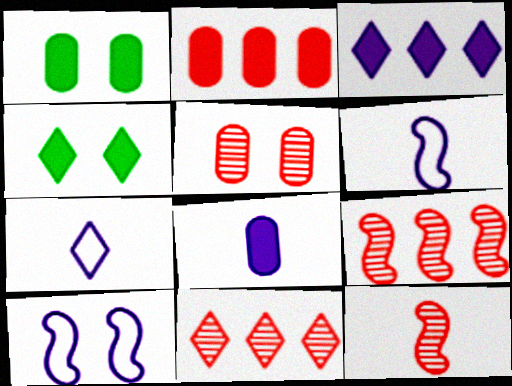[[1, 2, 8], 
[1, 6, 11], 
[1, 7, 9], 
[4, 5, 10], 
[4, 7, 11], 
[5, 11, 12]]